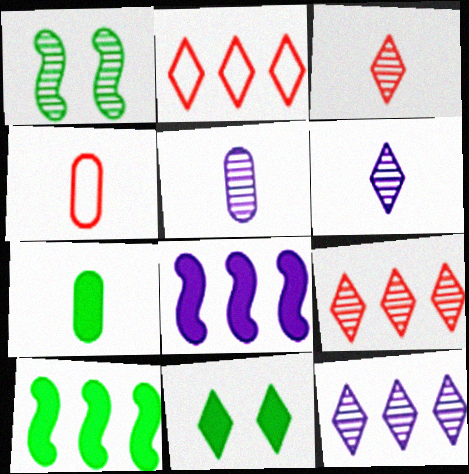[[1, 5, 9], 
[2, 6, 11], 
[4, 5, 7], 
[7, 10, 11]]